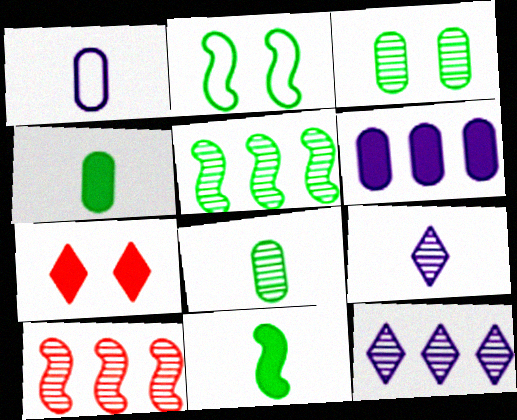[[1, 5, 7], 
[2, 5, 11], 
[3, 9, 10], 
[6, 7, 11]]